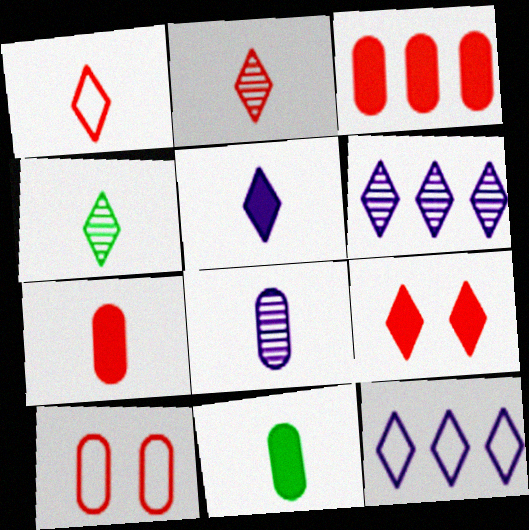[[1, 4, 5], 
[4, 9, 12]]